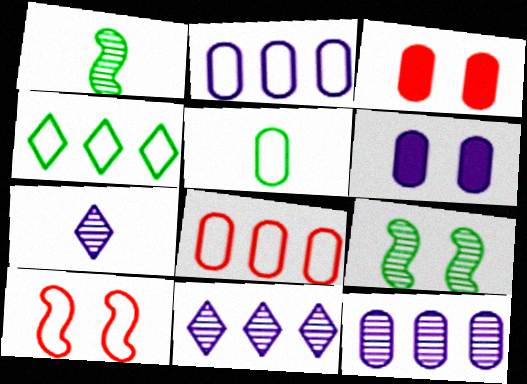[[3, 5, 12]]